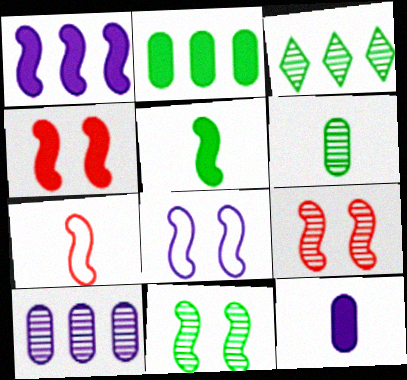[[1, 4, 5], 
[1, 7, 11], 
[3, 6, 11], 
[4, 8, 11]]